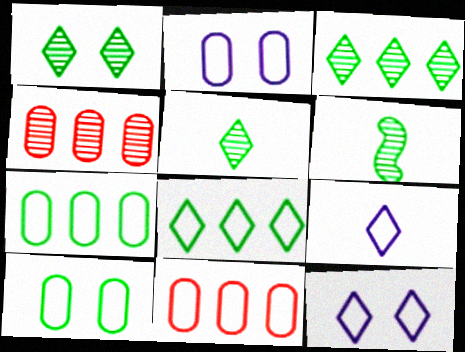[[1, 3, 5]]